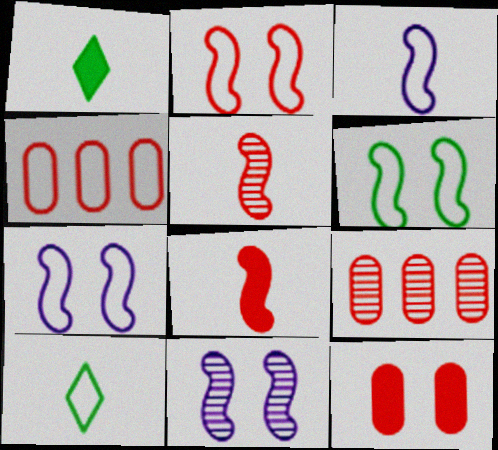[[1, 4, 11], 
[1, 7, 9], 
[2, 6, 7], 
[4, 7, 10]]